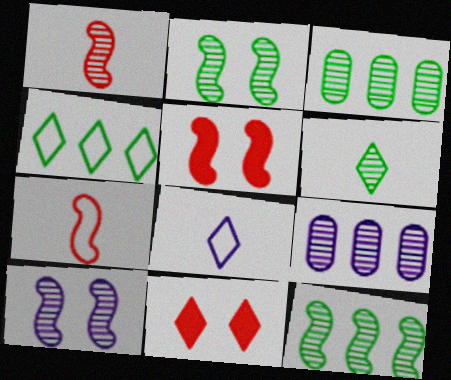[[1, 10, 12], 
[2, 3, 6], 
[3, 5, 8]]